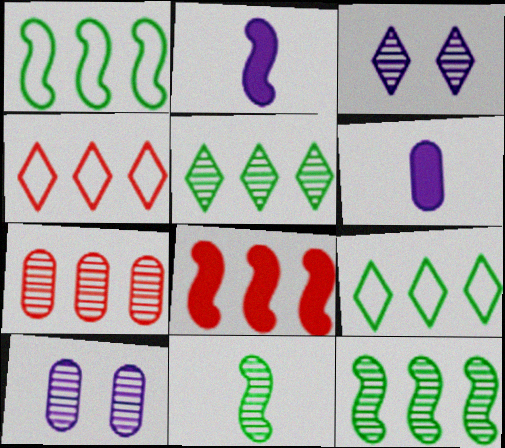[[3, 7, 11], 
[4, 7, 8]]